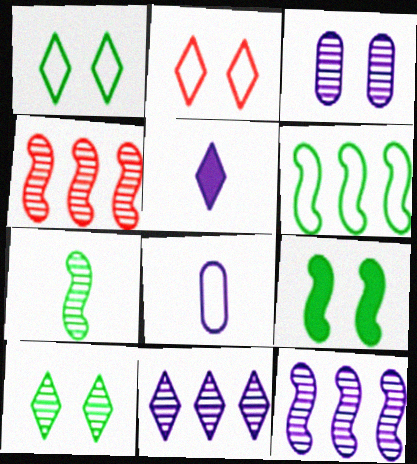[[2, 3, 9], 
[2, 6, 8], 
[6, 7, 9]]